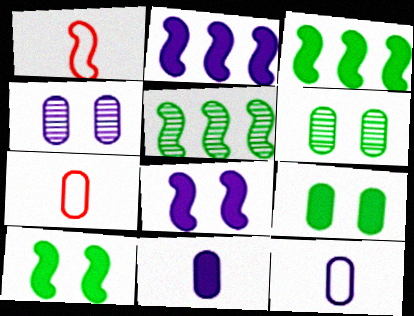[[1, 5, 8]]